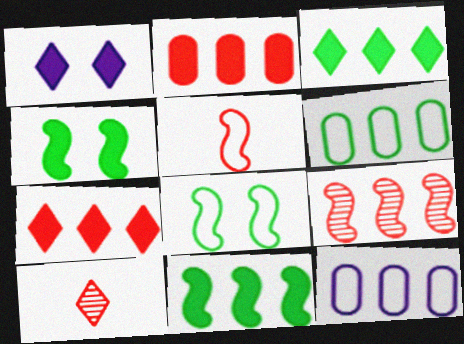[[3, 9, 12], 
[4, 10, 12]]